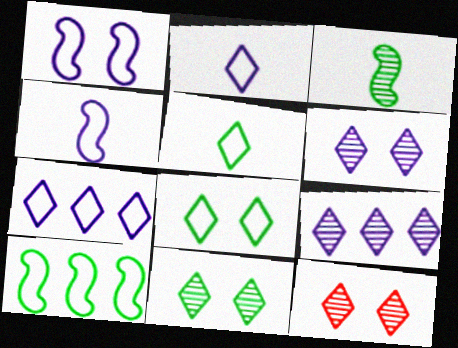[[6, 11, 12]]